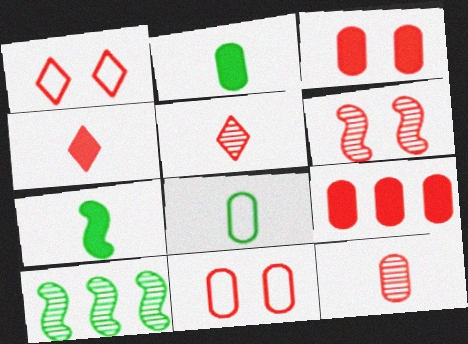[[1, 3, 6], 
[9, 11, 12]]